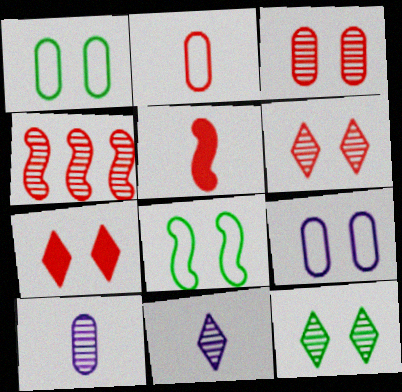[[2, 4, 7], 
[4, 10, 12]]